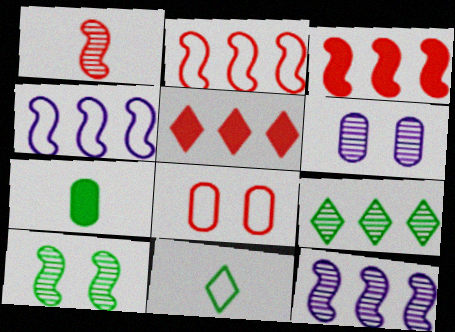[[1, 5, 8], 
[1, 6, 9], 
[1, 10, 12], 
[3, 6, 11], 
[4, 8, 11]]